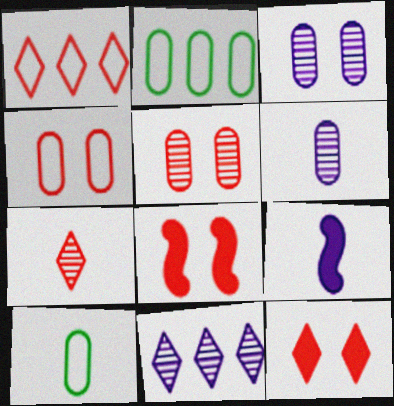[[1, 7, 12], 
[7, 9, 10], 
[8, 10, 11]]